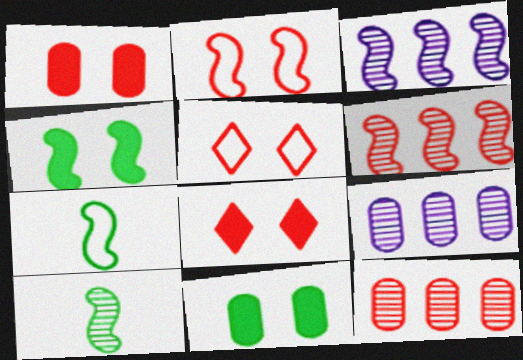[[7, 8, 9]]